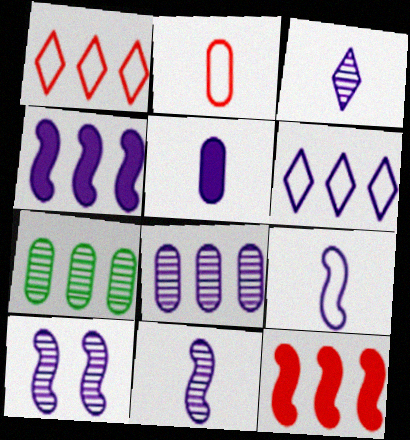[[1, 4, 7], 
[3, 5, 9], 
[3, 8, 10], 
[4, 6, 8], 
[4, 9, 10], 
[5, 6, 10], 
[6, 7, 12]]